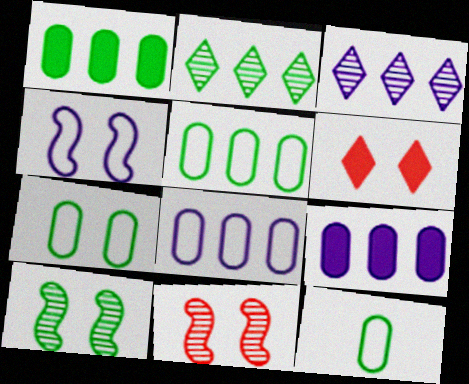[[5, 7, 12]]